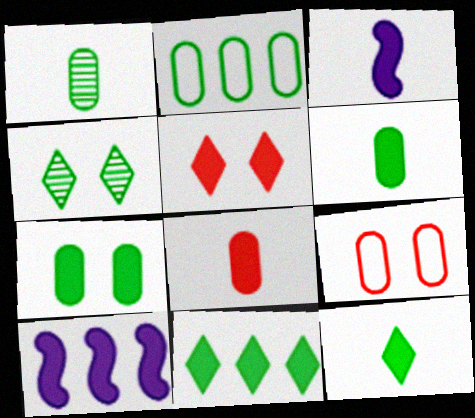[[1, 2, 7], 
[3, 8, 12], 
[5, 6, 10]]